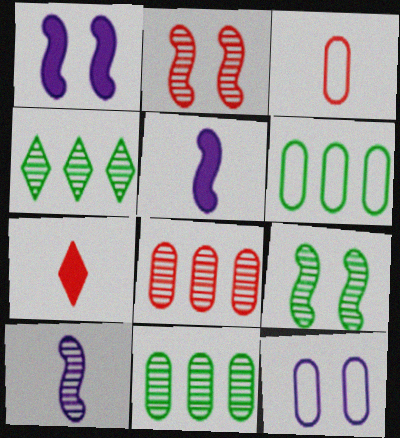[[1, 3, 4], 
[3, 6, 12]]